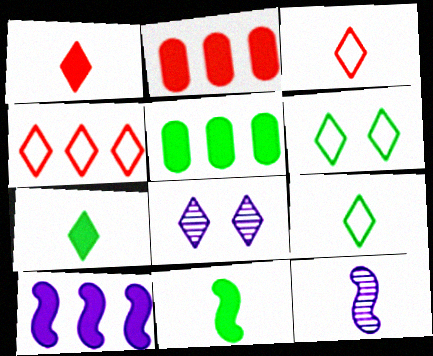[[2, 6, 12], 
[4, 7, 8]]